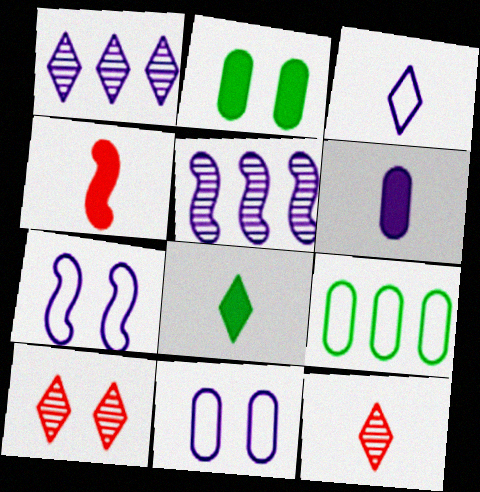[[1, 6, 7], 
[2, 7, 10], 
[3, 8, 12], 
[4, 6, 8]]